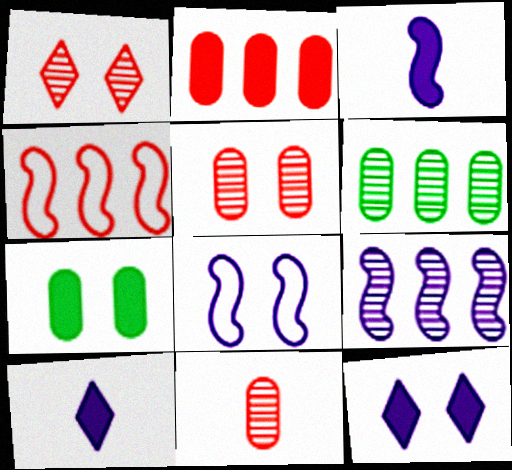[[1, 7, 8], 
[3, 8, 9]]